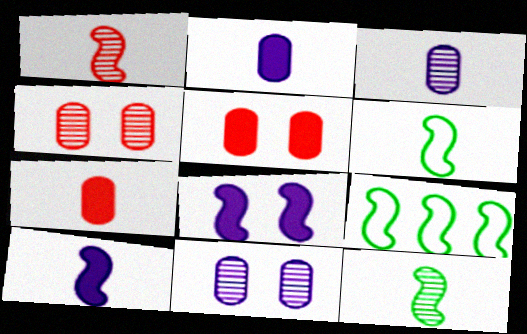[[1, 6, 10], 
[1, 8, 9]]